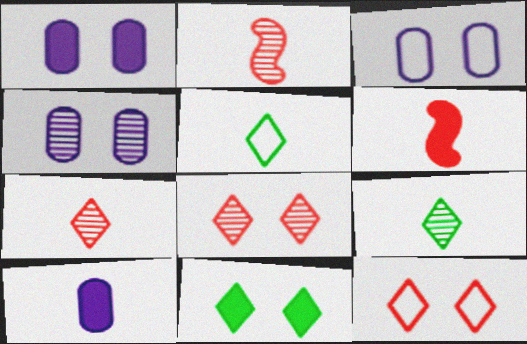[[1, 3, 4], 
[2, 5, 10]]